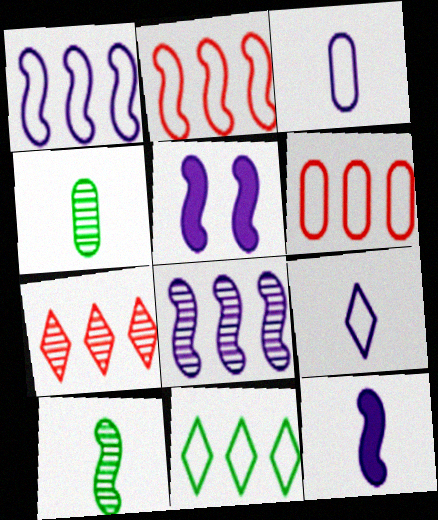[[1, 6, 11], 
[2, 5, 10]]